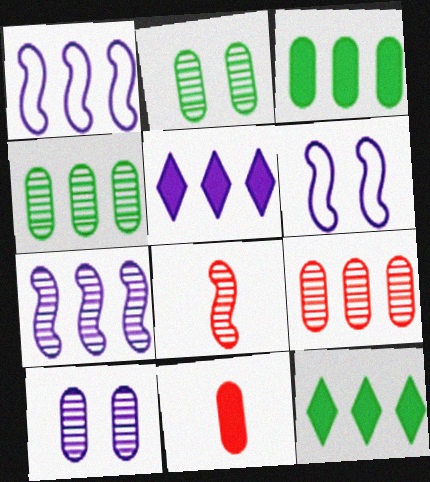[[1, 9, 12]]